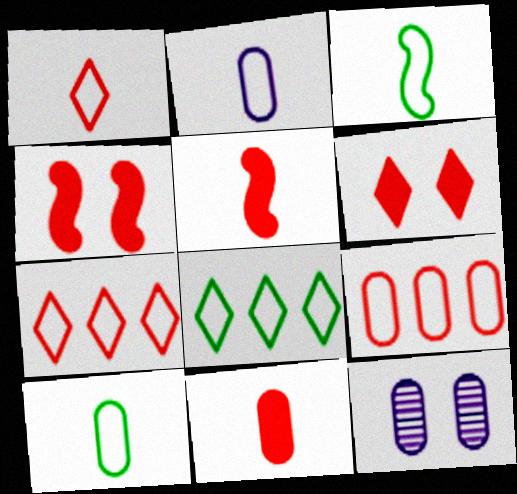[[1, 2, 3], 
[5, 8, 12]]